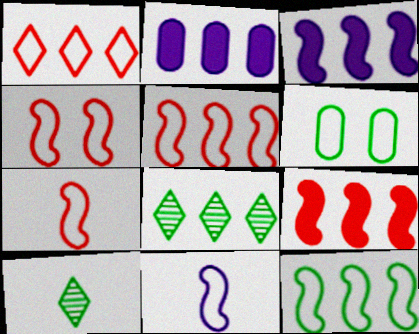[[1, 6, 11], 
[2, 4, 10], 
[2, 5, 8], 
[4, 5, 7], 
[4, 11, 12]]